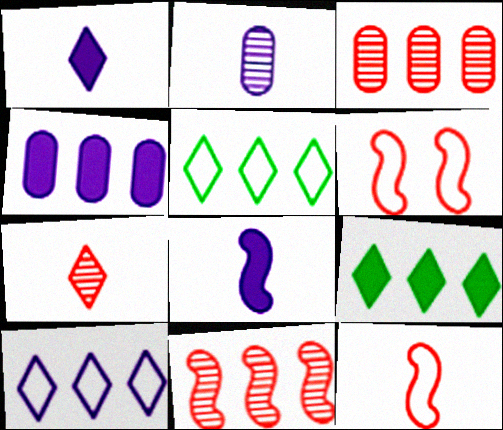[[2, 6, 9], 
[4, 5, 11]]